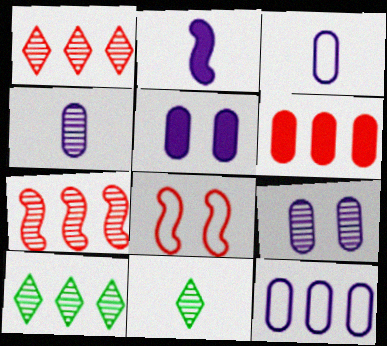[[4, 5, 12], 
[7, 9, 11]]